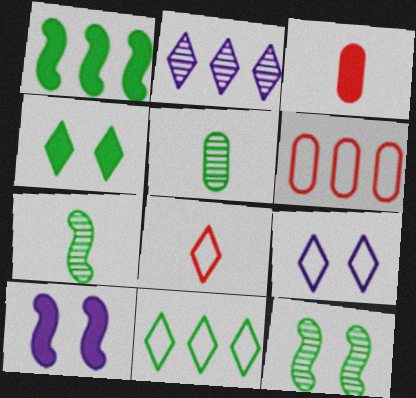[[1, 2, 6], 
[2, 4, 8], 
[8, 9, 11]]